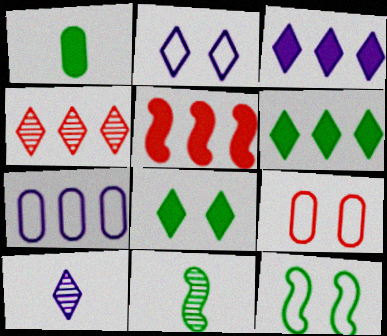[[2, 3, 10], 
[2, 9, 12], 
[3, 9, 11]]